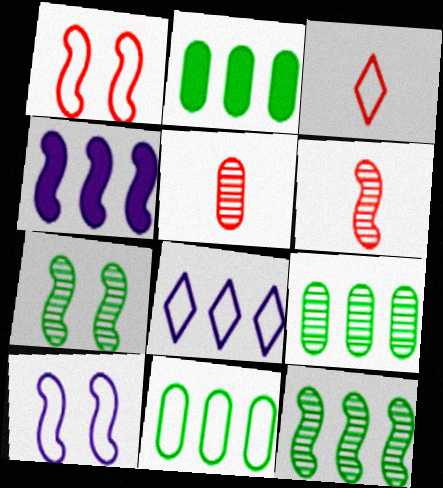[[2, 9, 11], 
[3, 10, 11]]